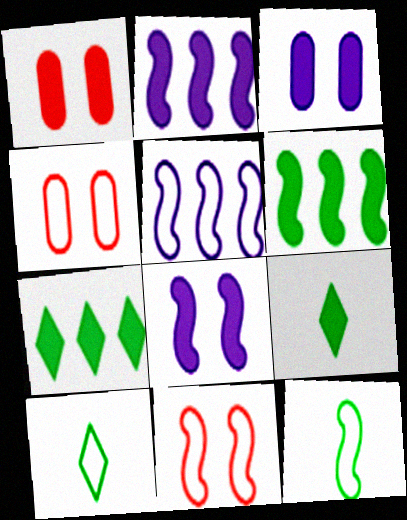[[1, 2, 9], 
[4, 5, 10], 
[5, 11, 12]]